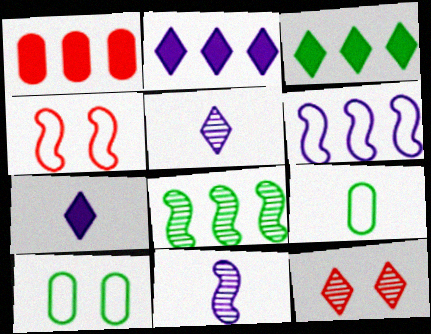[]